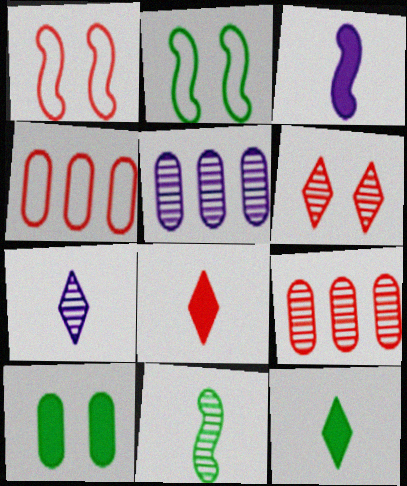[[1, 5, 12], 
[1, 8, 9], 
[2, 5, 8], 
[5, 6, 11]]